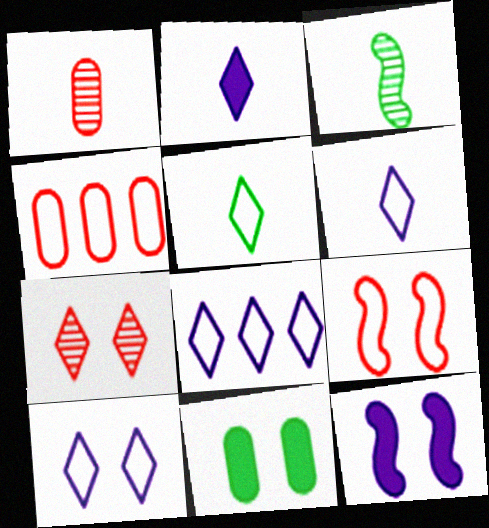[[6, 8, 10]]